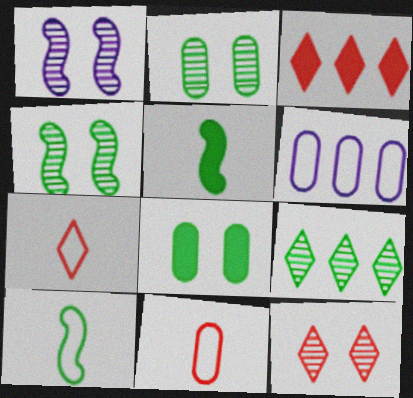[[1, 2, 12], 
[3, 7, 12], 
[5, 6, 12], 
[8, 9, 10]]